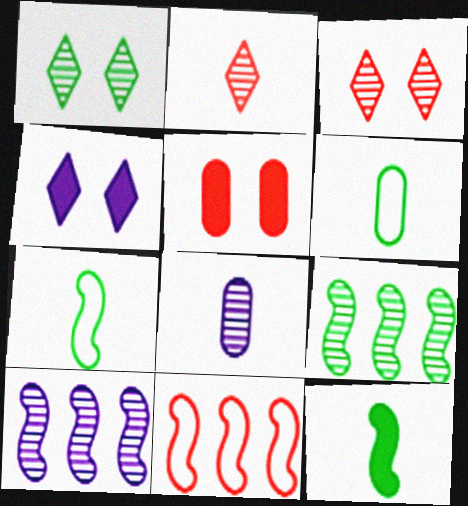[[2, 5, 11], 
[3, 8, 9]]